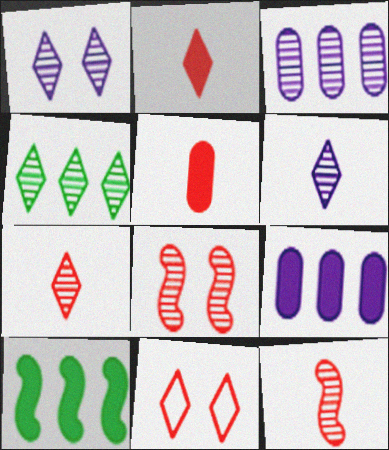[[1, 4, 7]]